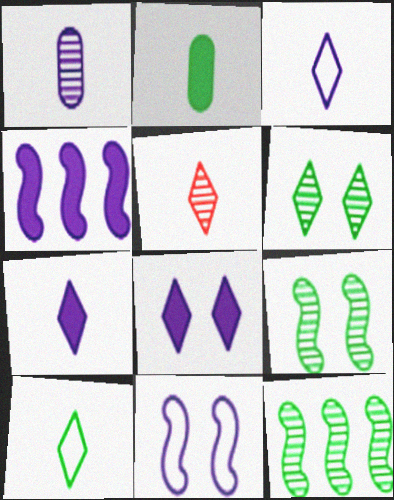[[5, 7, 10]]